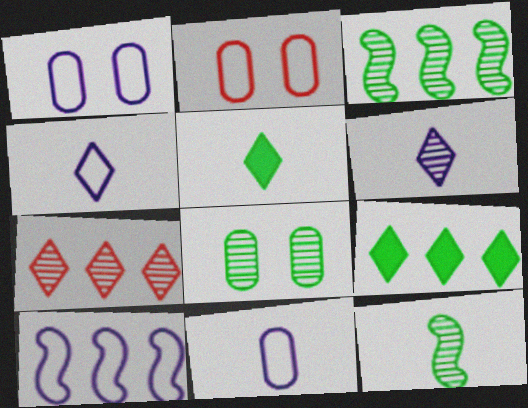[[1, 4, 10]]